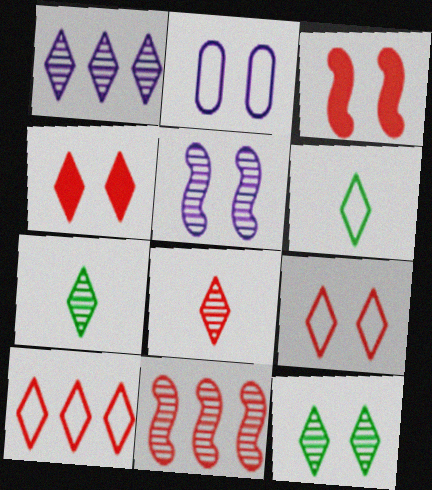[[1, 4, 6], 
[1, 8, 12], 
[2, 3, 12], 
[4, 8, 10]]